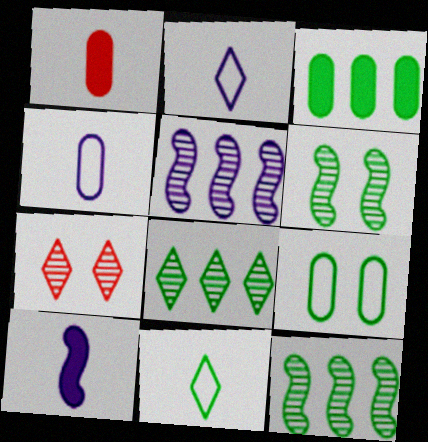[[3, 6, 11]]